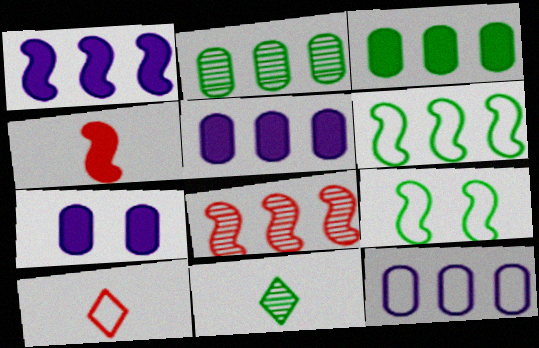[[1, 6, 8], 
[3, 9, 11], 
[9, 10, 12]]